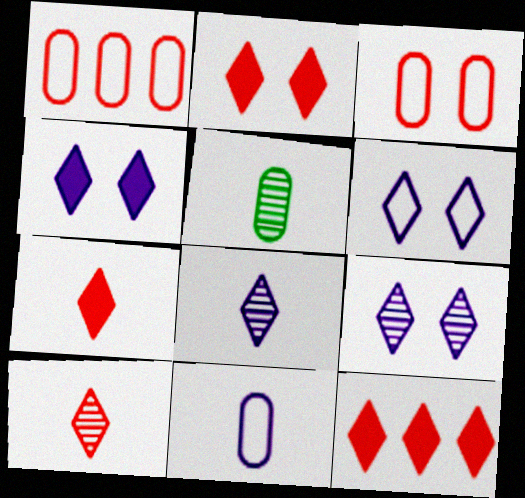[[2, 7, 12], 
[4, 6, 9]]